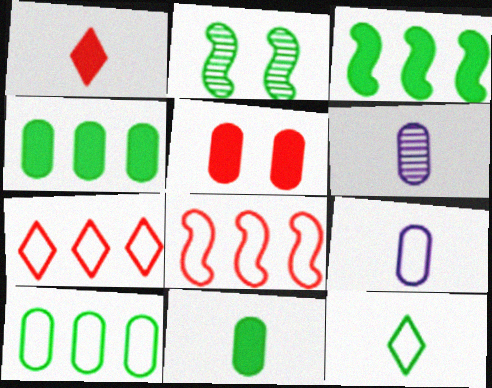[[2, 4, 12], 
[5, 6, 10]]